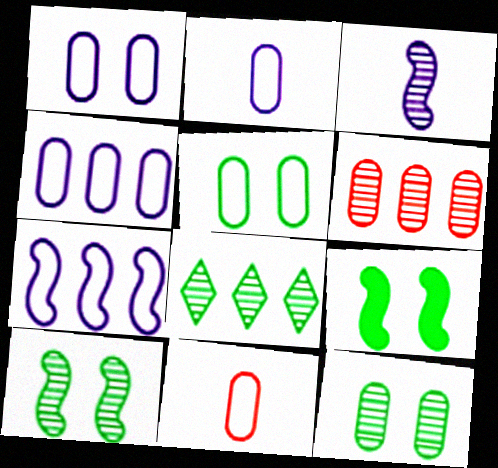[[1, 2, 4], 
[4, 5, 11]]